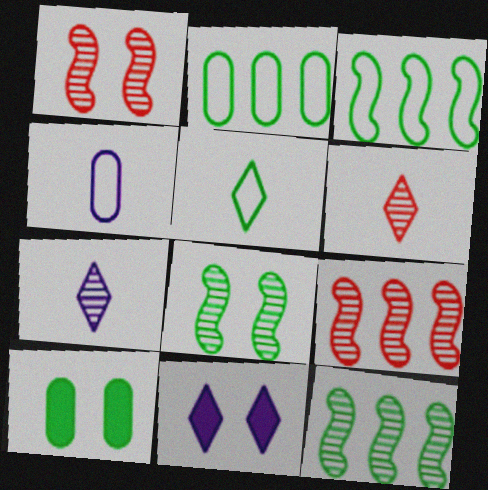[[5, 10, 12]]